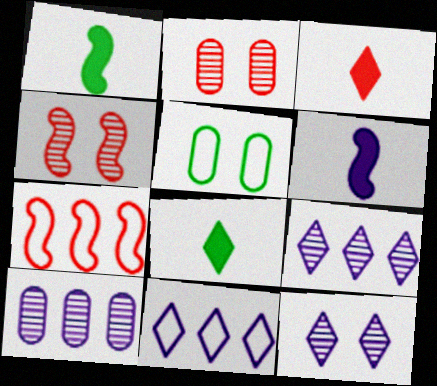[[1, 2, 11], 
[2, 3, 7]]